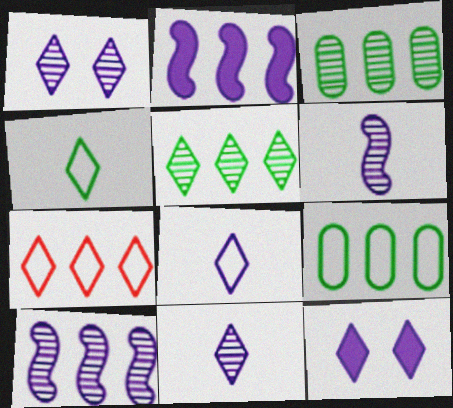[[2, 3, 7]]